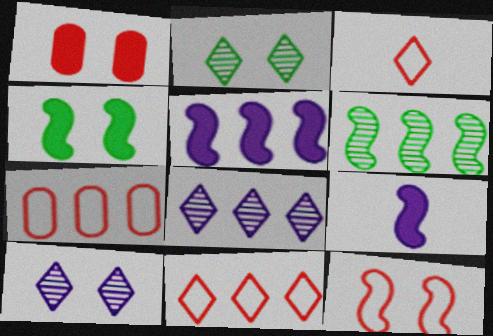[[2, 7, 9], 
[3, 7, 12], 
[6, 9, 12]]